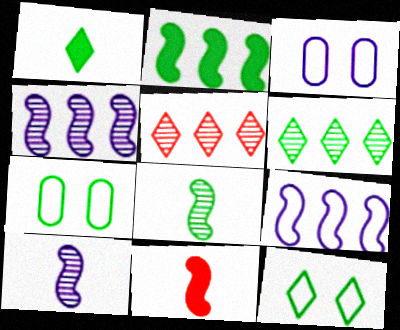[[1, 6, 12], 
[3, 6, 11]]